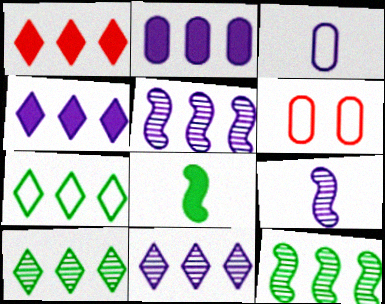[[1, 7, 11], 
[6, 8, 11]]